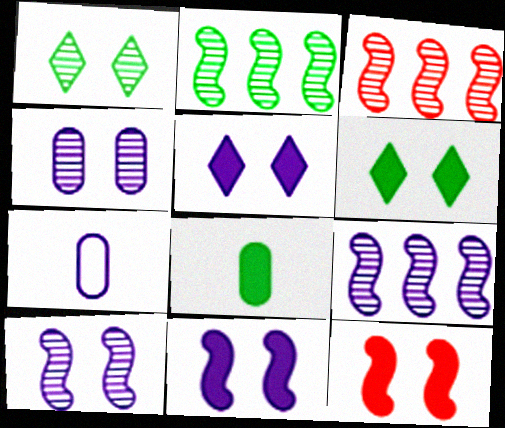[[2, 3, 9], 
[3, 6, 7], 
[5, 7, 9]]